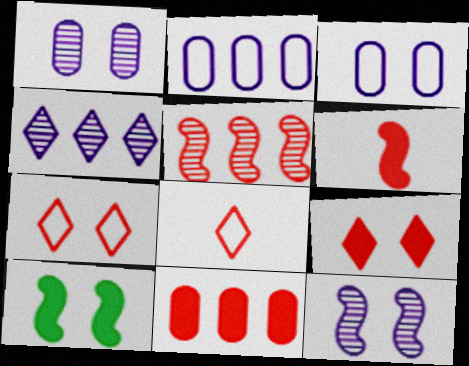[[1, 7, 10], 
[6, 9, 11]]